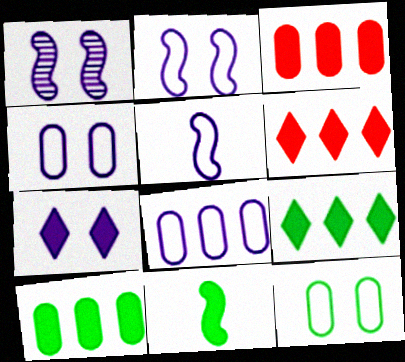[[1, 4, 7], 
[3, 7, 11]]